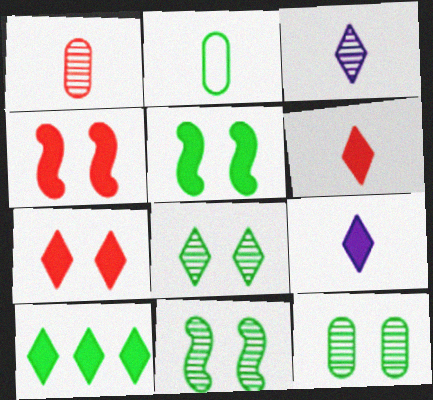[[2, 10, 11], 
[7, 9, 10], 
[8, 11, 12]]